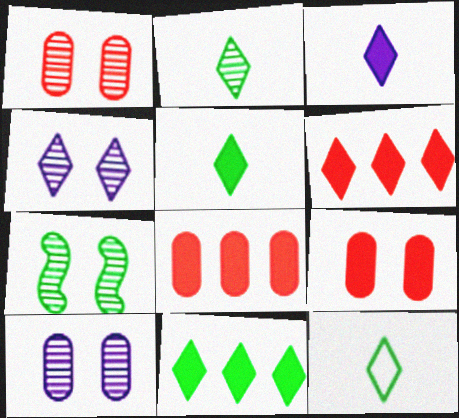[[1, 4, 7], 
[2, 5, 12], 
[4, 6, 12]]